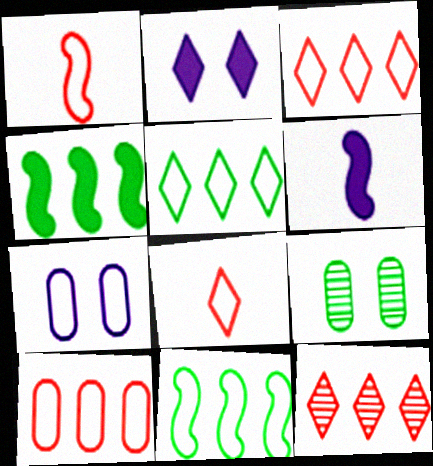[[1, 5, 7], 
[3, 6, 9], 
[7, 8, 11]]